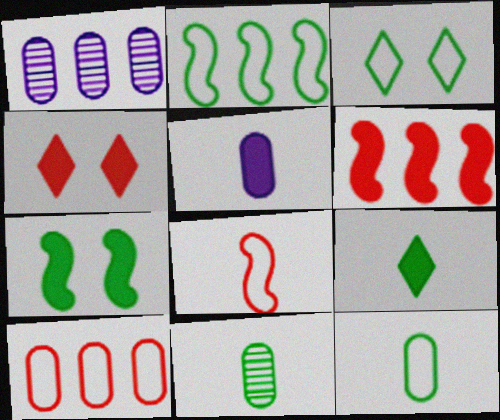[[2, 3, 12]]